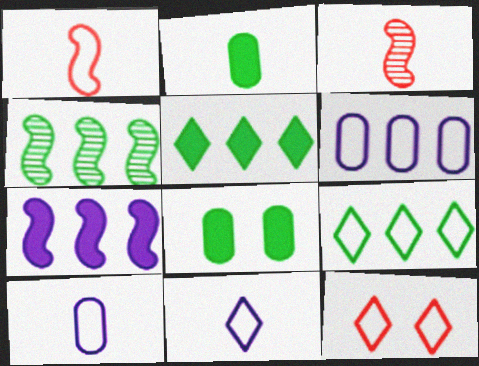[[2, 3, 11], 
[9, 11, 12]]